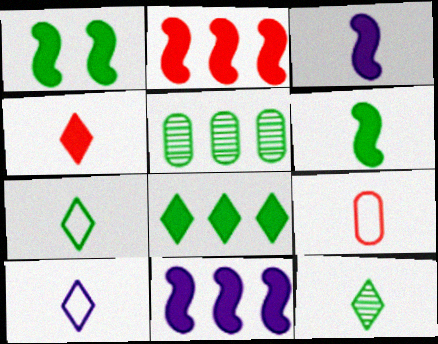[[1, 2, 3], 
[1, 5, 7], 
[3, 9, 12], 
[4, 10, 12]]